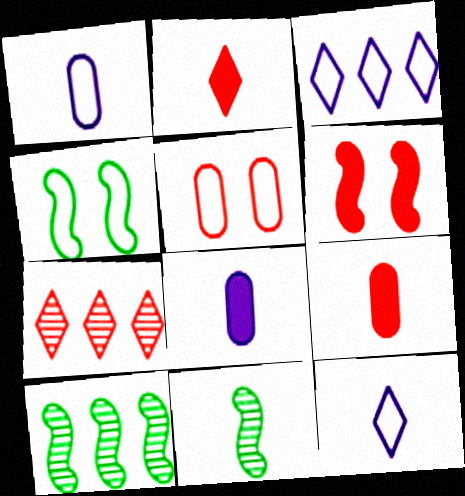[[1, 2, 11], 
[4, 7, 8], 
[9, 11, 12]]